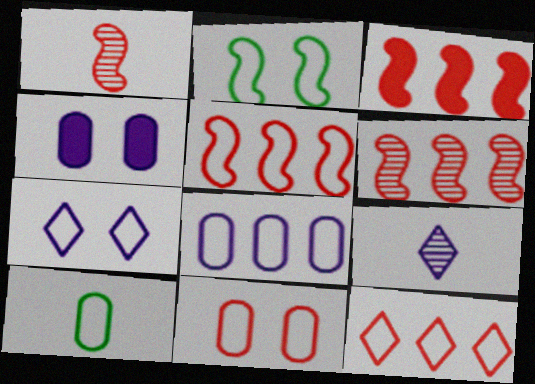[[2, 7, 11], 
[3, 5, 6], 
[5, 7, 10], 
[8, 10, 11]]